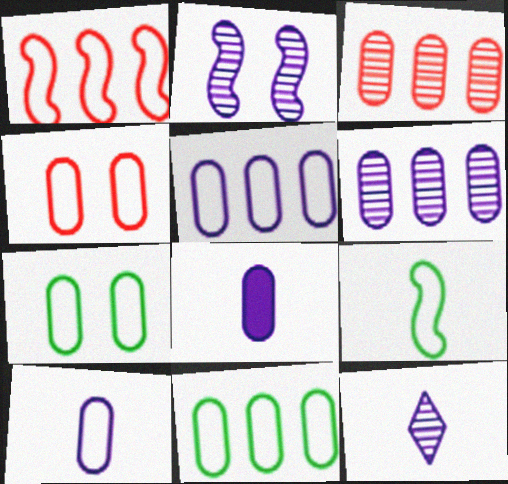[[2, 6, 12], 
[3, 7, 8], 
[4, 10, 11]]